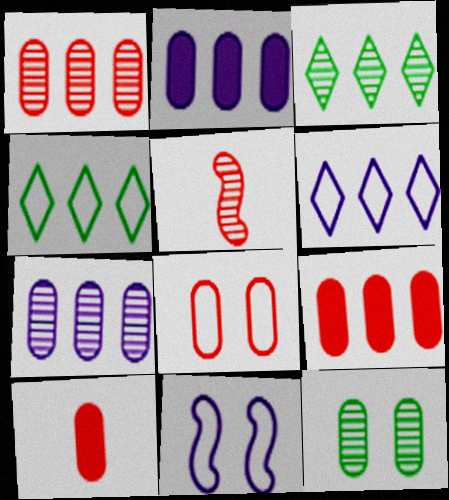[[1, 8, 10], 
[3, 10, 11]]